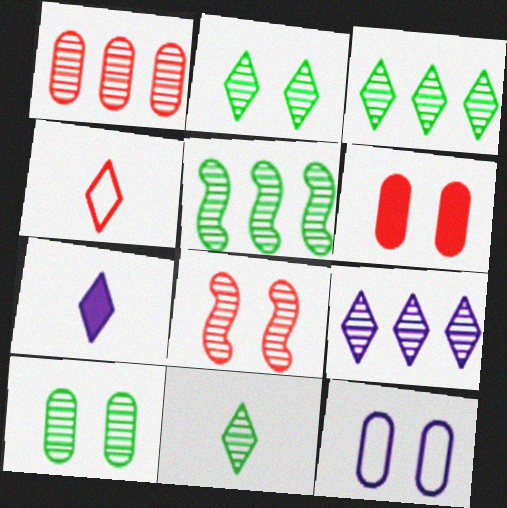[[1, 5, 9], 
[2, 3, 11], 
[4, 7, 11], 
[5, 10, 11], 
[6, 10, 12]]